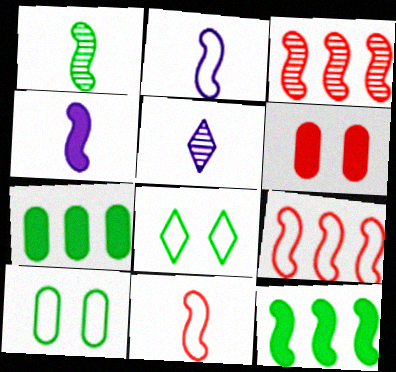[[1, 4, 11], 
[1, 7, 8]]